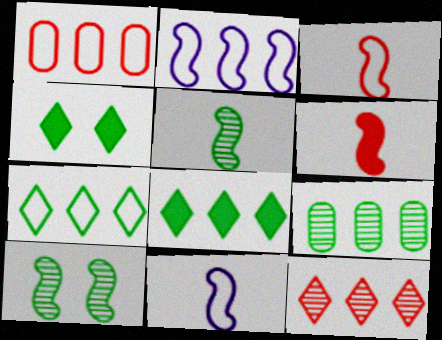[[1, 2, 7], 
[2, 6, 10], 
[5, 6, 11]]